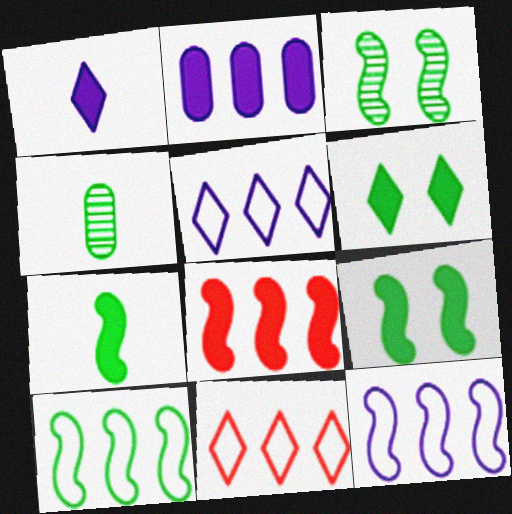[[3, 7, 10], 
[4, 6, 10]]